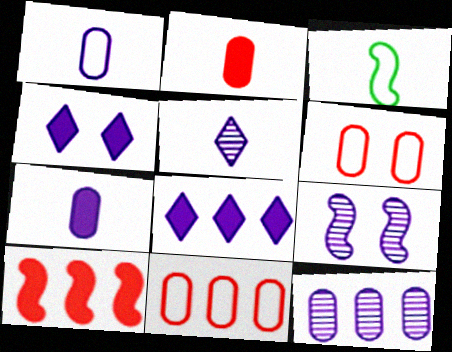[[1, 8, 9], 
[2, 3, 5], 
[3, 9, 10], 
[5, 9, 12]]